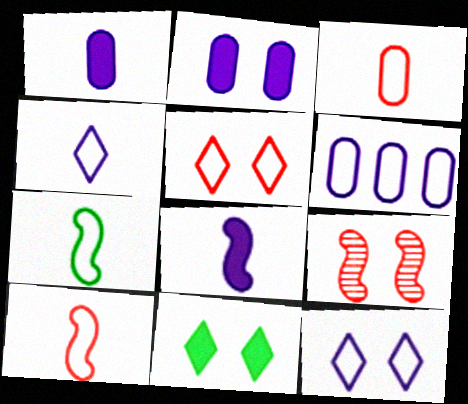[[3, 4, 7], 
[5, 6, 7]]